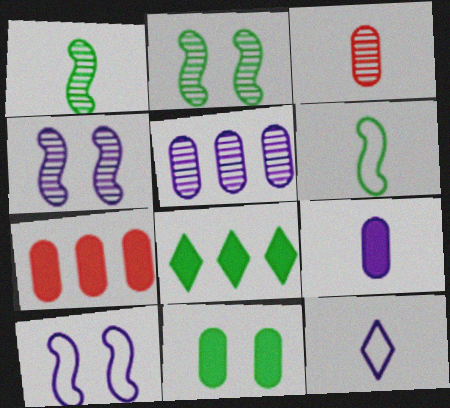[[2, 7, 12], 
[3, 8, 10], 
[7, 9, 11]]